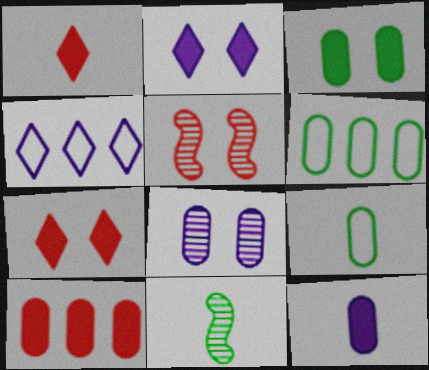[[3, 10, 12], 
[8, 9, 10]]